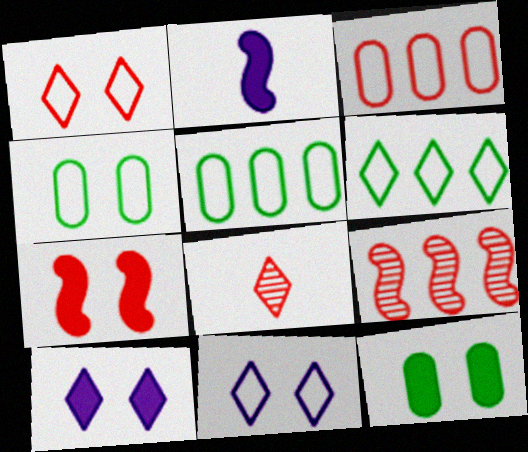[[3, 7, 8], 
[6, 8, 10], 
[7, 10, 12]]